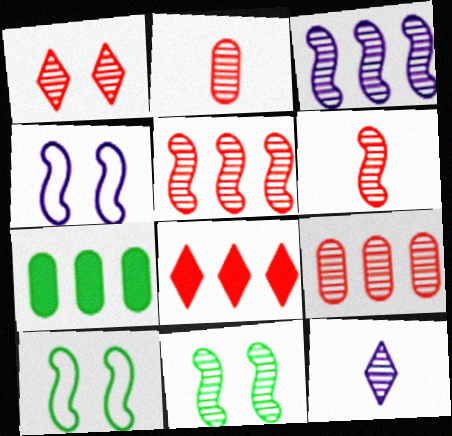[[1, 2, 5], 
[1, 6, 9], 
[3, 6, 11], 
[9, 11, 12]]